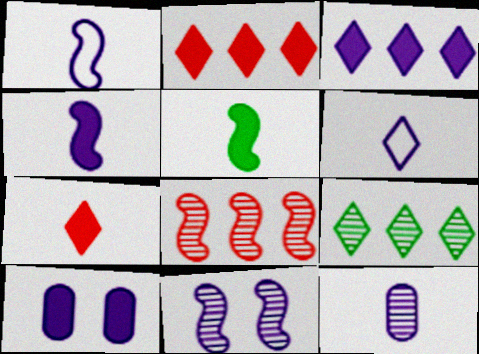[[2, 5, 10], 
[3, 4, 10], 
[4, 6, 12]]